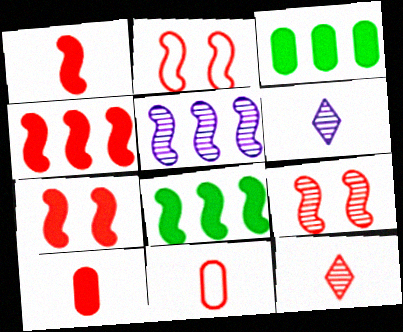[[1, 4, 7], 
[1, 11, 12], 
[2, 3, 6], 
[2, 7, 9]]